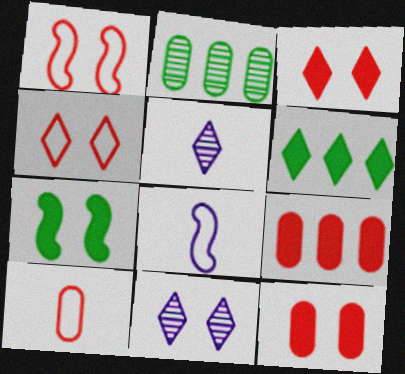[[2, 3, 8], 
[4, 5, 6]]